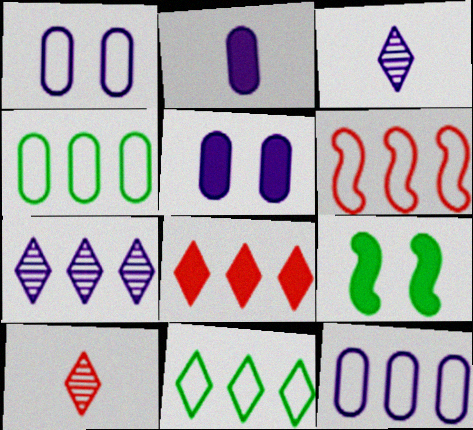[[2, 8, 9], 
[6, 11, 12], 
[7, 8, 11], 
[9, 10, 12]]